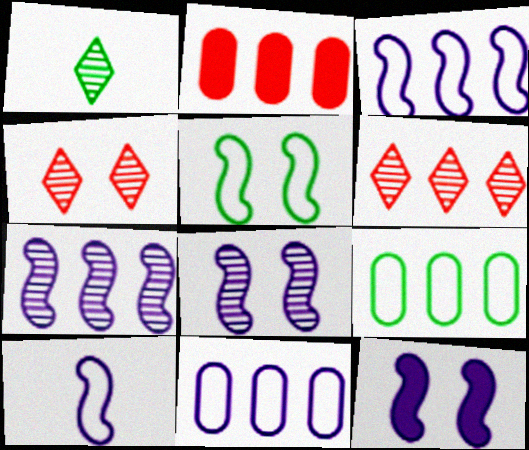[[7, 10, 12]]